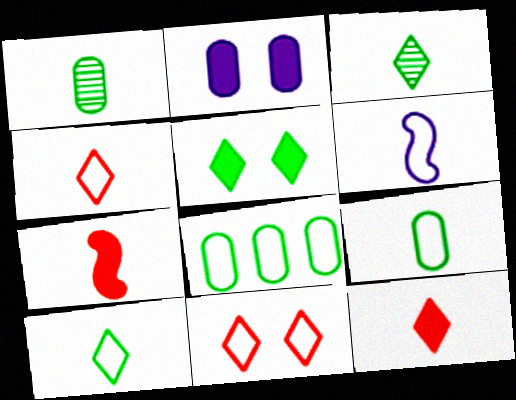[[1, 6, 12], 
[4, 6, 9], 
[6, 8, 11]]